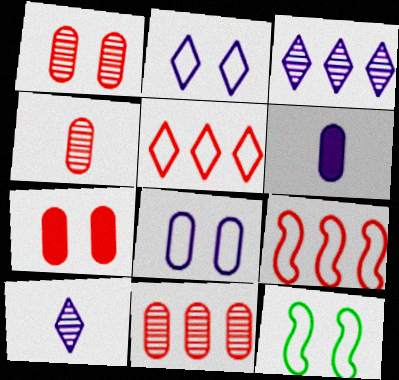[[1, 4, 11]]